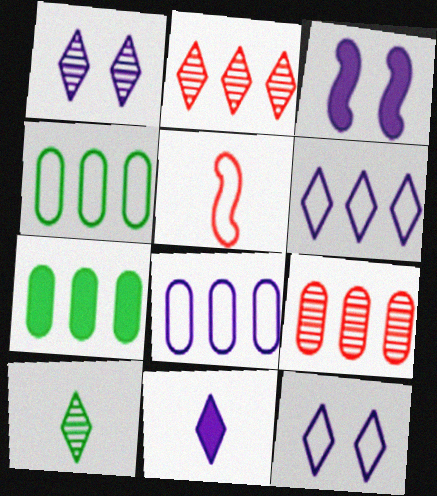[[1, 2, 10], 
[1, 5, 7], 
[1, 6, 11], 
[4, 5, 12], 
[7, 8, 9]]